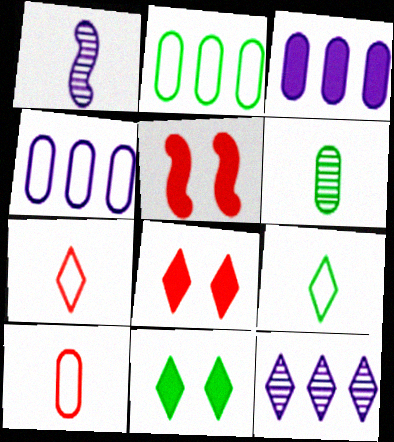[[1, 2, 8], 
[7, 11, 12], 
[8, 9, 12]]